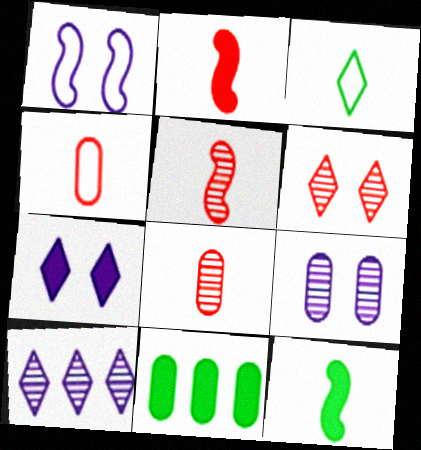[[1, 7, 9], 
[2, 7, 11], 
[4, 9, 11]]